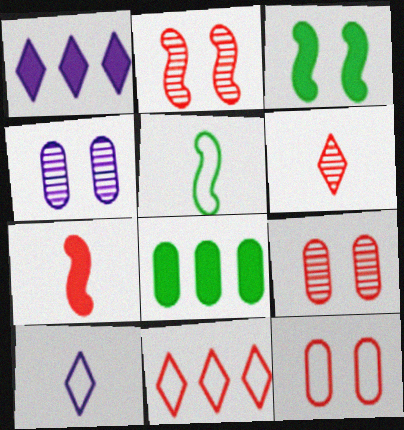[[1, 5, 9], 
[2, 8, 10], 
[7, 9, 11]]